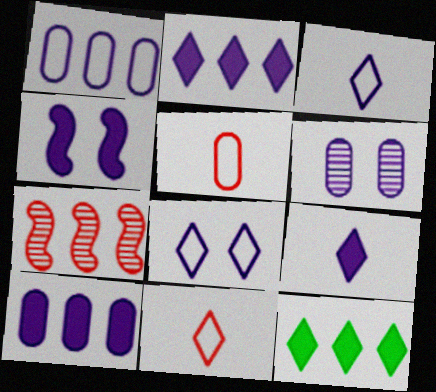[[1, 7, 12], 
[4, 6, 8], 
[4, 9, 10]]